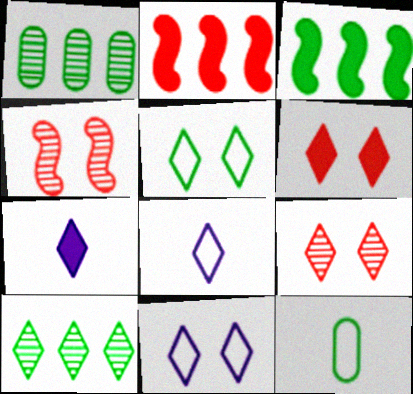[[6, 8, 10]]